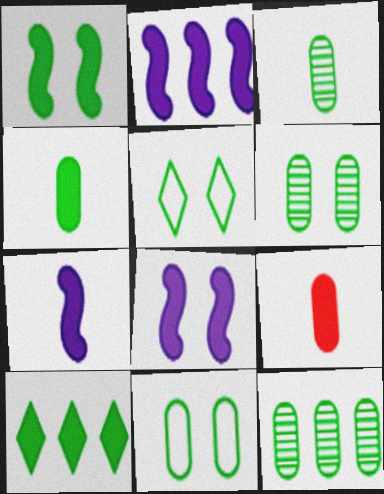[[1, 4, 10], 
[1, 5, 6], 
[2, 7, 8], 
[3, 6, 12], 
[4, 11, 12], 
[8, 9, 10]]